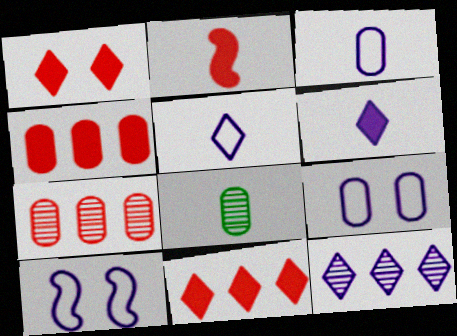[[1, 2, 4], 
[2, 5, 8], 
[4, 8, 9], 
[8, 10, 11]]